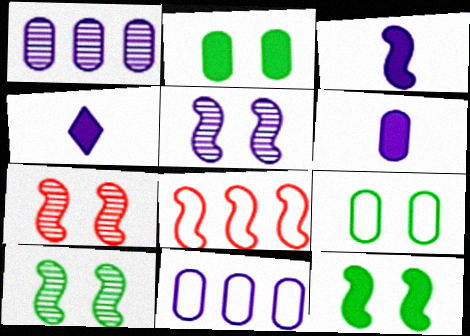[[3, 4, 6], 
[3, 8, 10], 
[4, 5, 11], 
[5, 7, 10]]